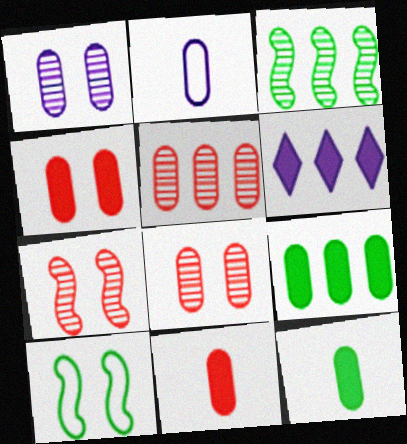[[2, 8, 9]]